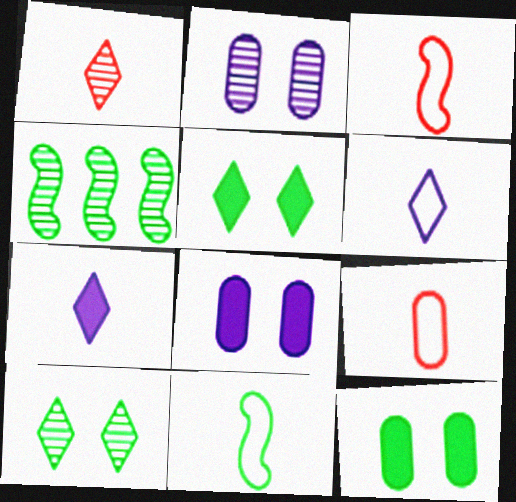[[1, 2, 4], 
[6, 9, 11]]